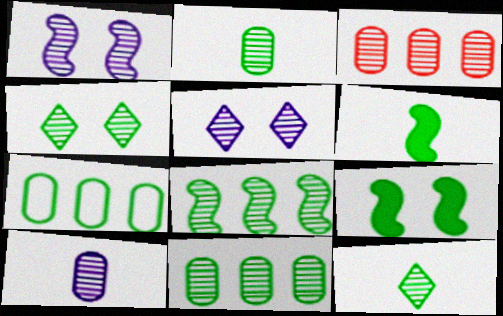[[1, 3, 12], 
[2, 4, 8], 
[4, 6, 7], 
[7, 9, 12]]